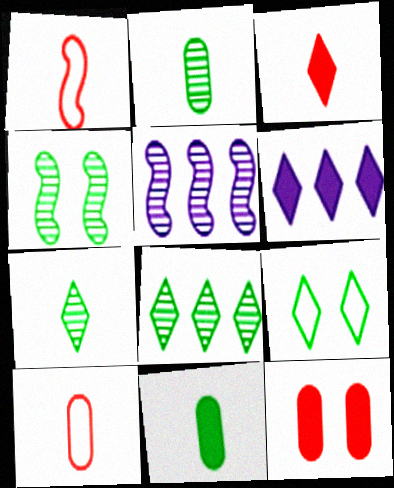[[2, 4, 8], 
[4, 6, 10]]